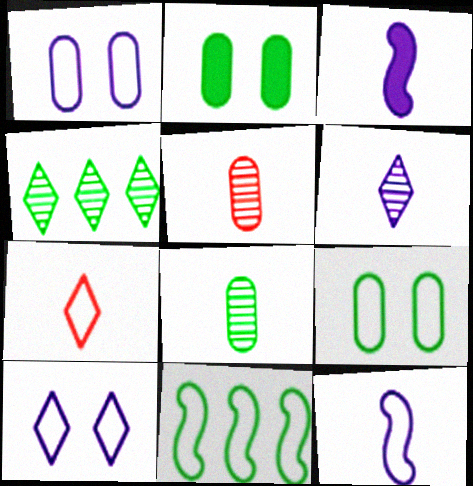[[1, 7, 11], 
[3, 7, 8]]